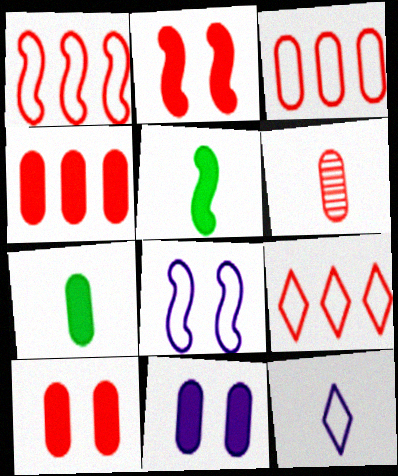[[1, 3, 9], 
[2, 6, 9], 
[3, 6, 10], 
[4, 7, 11], 
[5, 6, 12]]